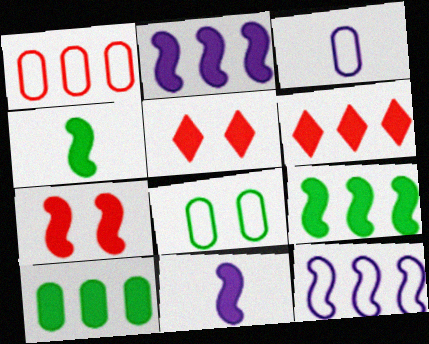[[1, 3, 8], 
[2, 4, 7], 
[2, 6, 10], 
[5, 10, 11], 
[7, 9, 11]]